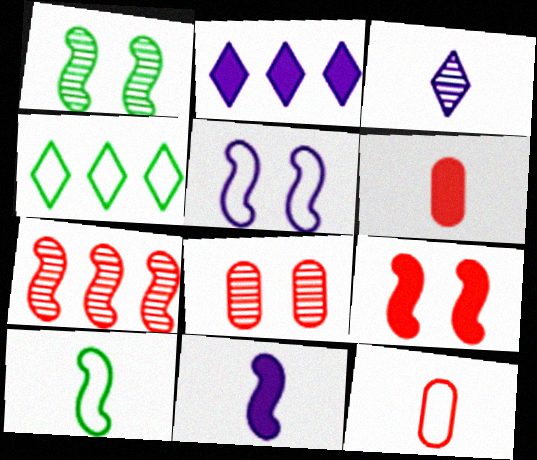[[1, 2, 12], 
[1, 5, 9], 
[2, 8, 10], 
[3, 6, 10], 
[4, 5, 12], 
[4, 8, 11]]